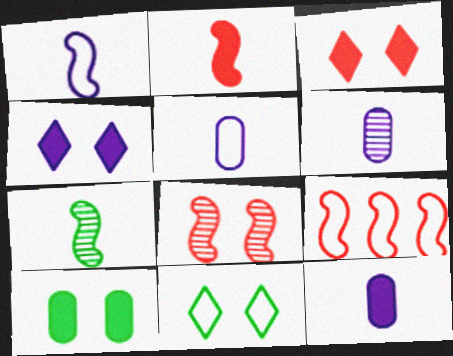[[1, 2, 7], 
[2, 8, 9], 
[5, 6, 12], 
[5, 9, 11]]